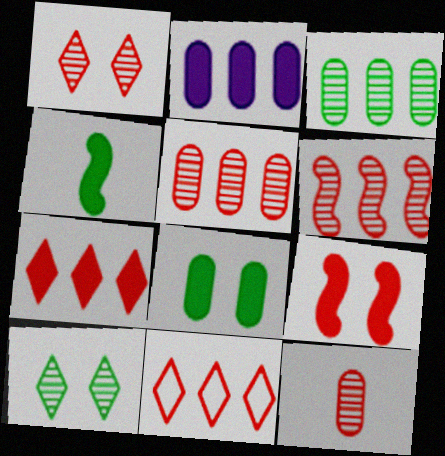[[1, 6, 12], 
[9, 11, 12]]